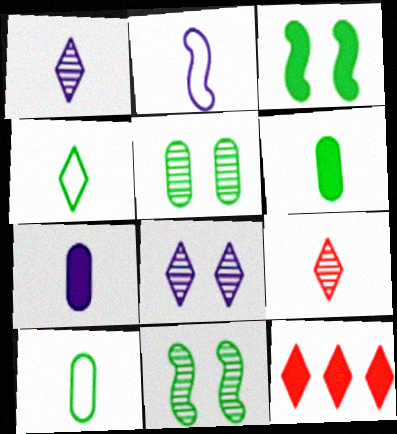[[1, 2, 7], 
[2, 5, 12], 
[2, 6, 9], 
[3, 7, 12], 
[4, 8, 12]]